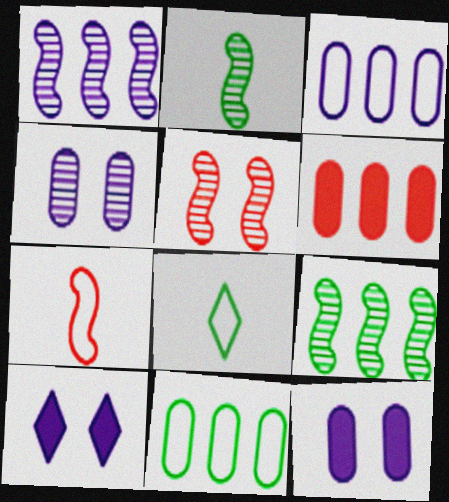[[1, 2, 5]]